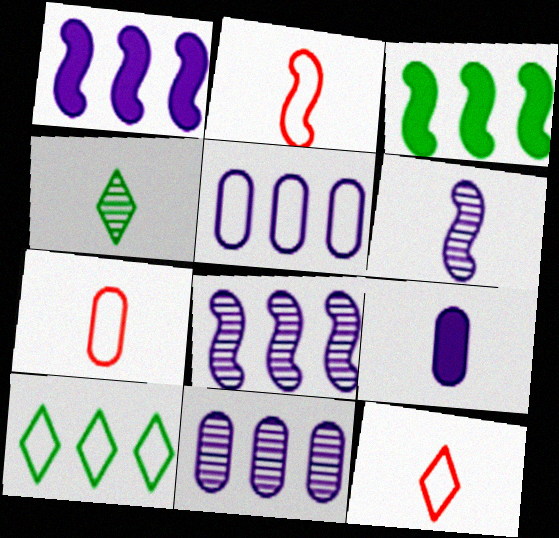[[2, 4, 9], 
[2, 7, 12]]